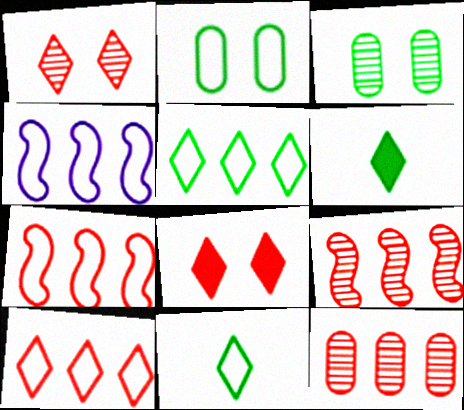[]